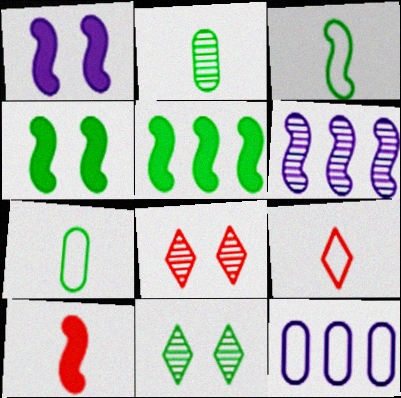[[1, 5, 10], 
[2, 6, 8], 
[5, 7, 11], 
[10, 11, 12]]